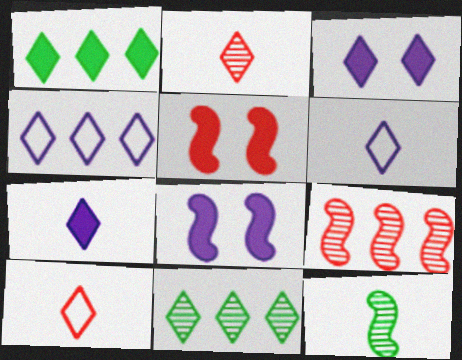[[3, 10, 11]]